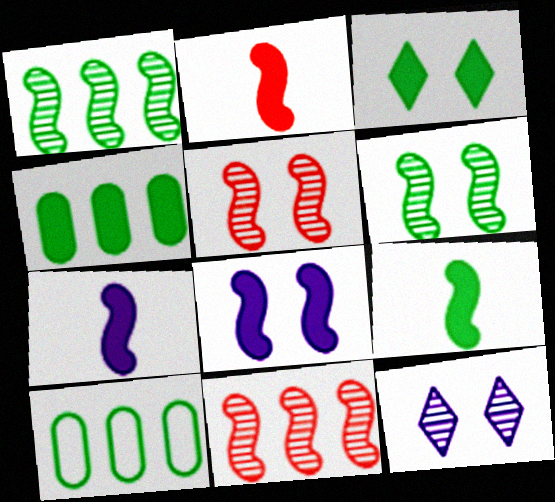[[2, 7, 9], 
[2, 10, 12], 
[3, 4, 9]]